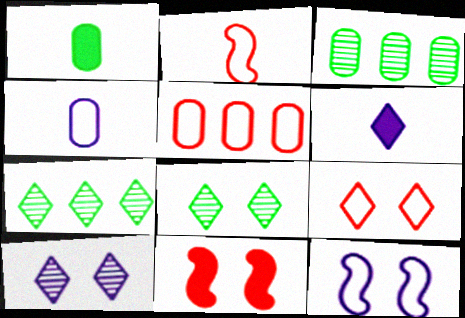[[2, 5, 9], 
[4, 7, 11], 
[6, 7, 9]]